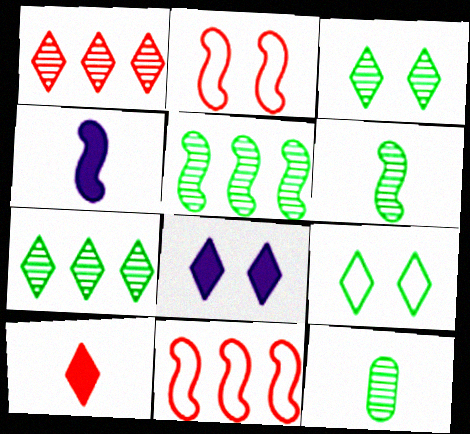[[2, 4, 5], 
[3, 5, 12], 
[8, 11, 12]]